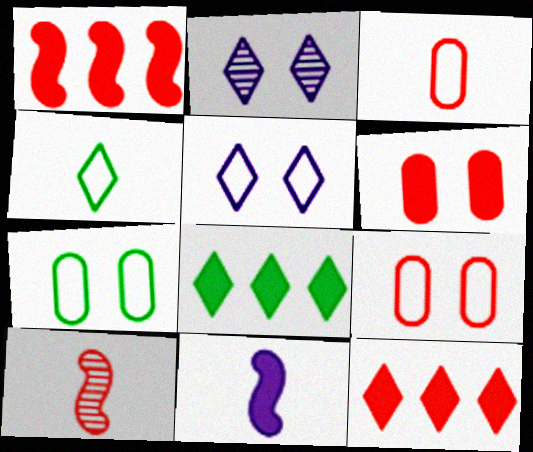[[2, 4, 12], 
[6, 8, 11], 
[9, 10, 12]]